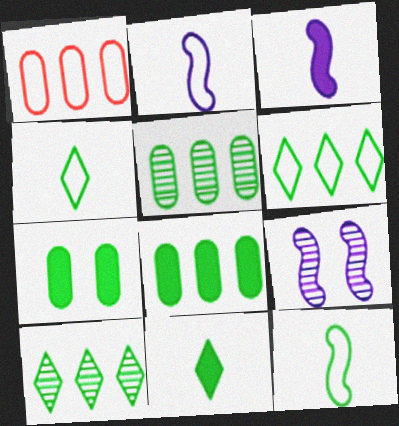[[1, 9, 11], 
[7, 10, 12]]